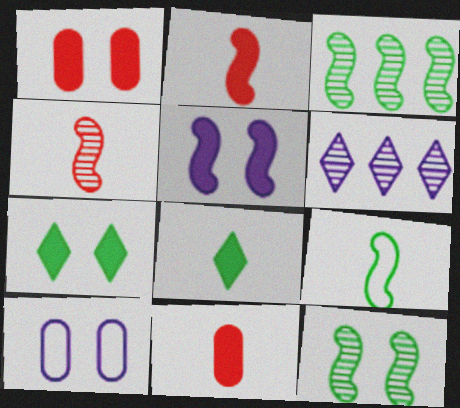[[1, 5, 7], 
[1, 6, 9]]